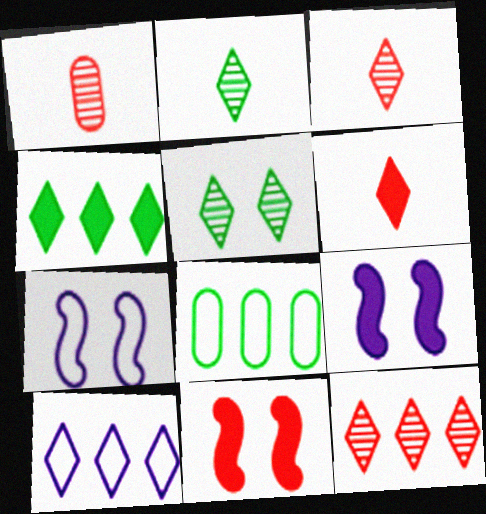[[1, 4, 7], 
[3, 8, 9], 
[4, 10, 12], 
[5, 6, 10]]